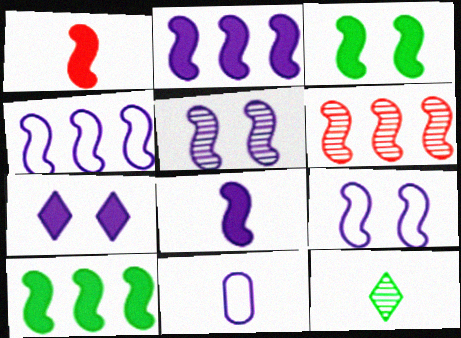[[1, 2, 3], 
[1, 11, 12], 
[4, 5, 8], 
[4, 6, 10]]